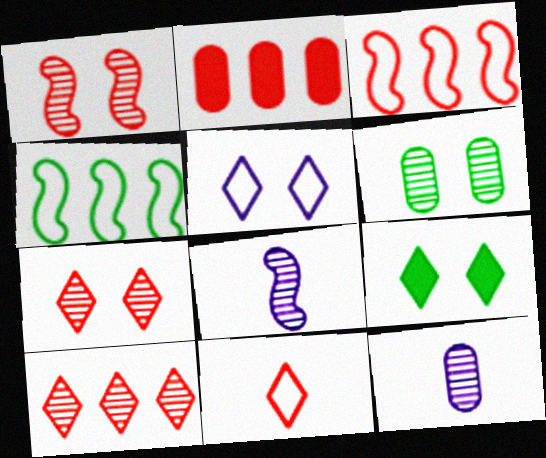[[1, 2, 11], 
[2, 3, 10], 
[3, 9, 12], 
[5, 7, 9], 
[6, 8, 10]]